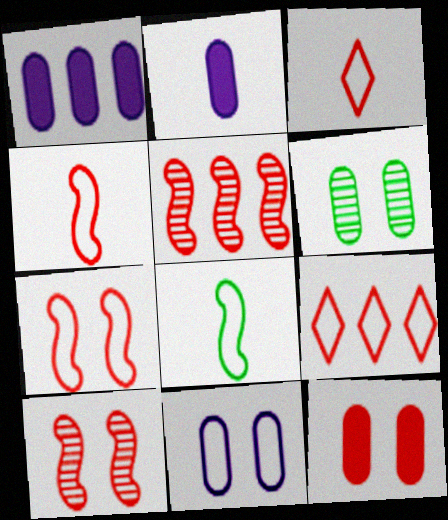[[3, 5, 12], 
[6, 11, 12], 
[8, 9, 11]]